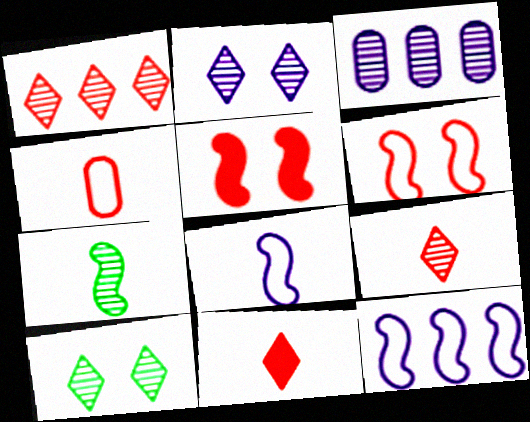[[1, 4, 5], 
[5, 7, 12]]